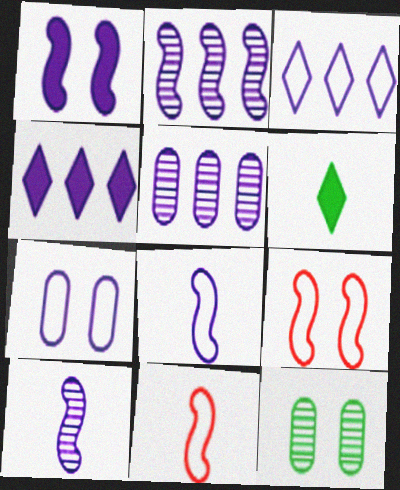[[1, 2, 8], 
[3, 7, 8], 
[4, 7, 10], 
[4, 11, 12], 
[5, 6, 9]]